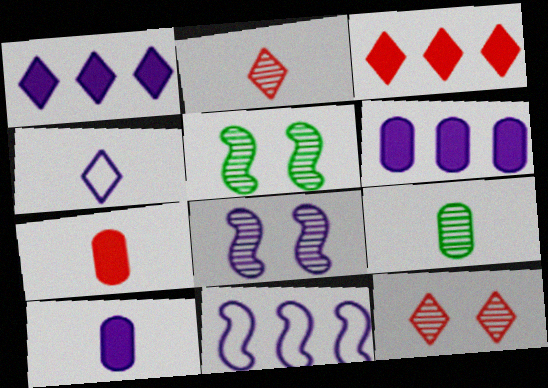[[4, 6, 8]]